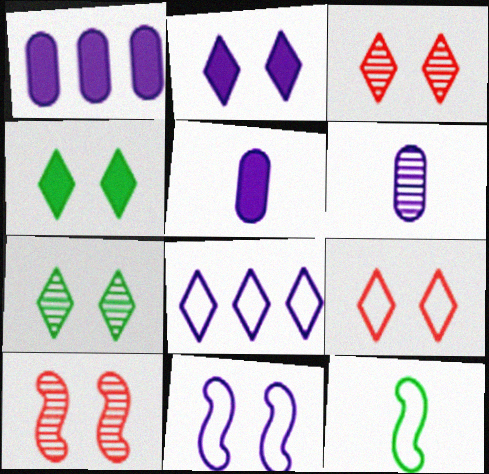[[1, 3, 12], 
[2, 7, 9]]